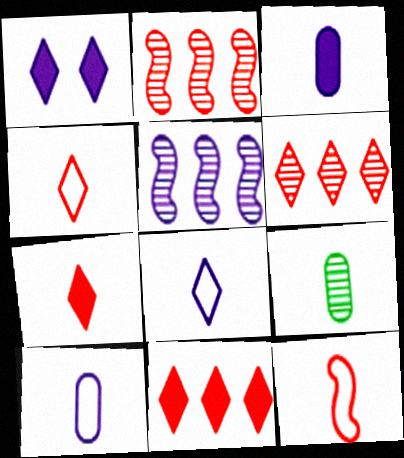[[1, 5, 10]]